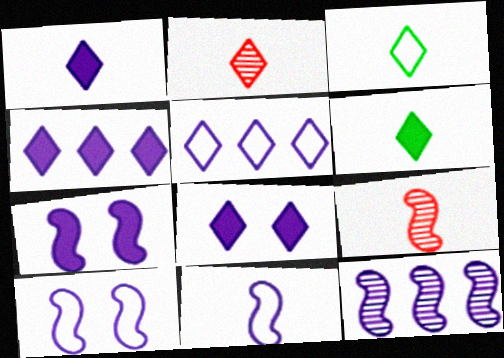[[1, 2, 3], 
[1, 4, 8], 
[7, 11, 12]]